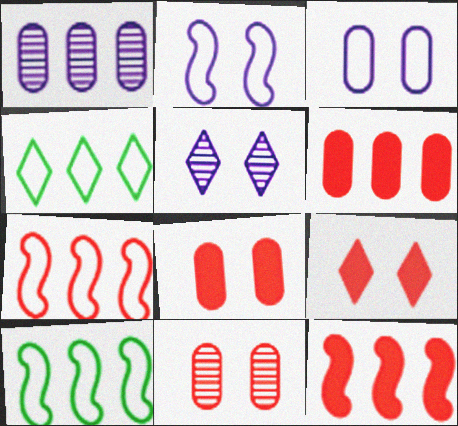[[1, 4, 12]]